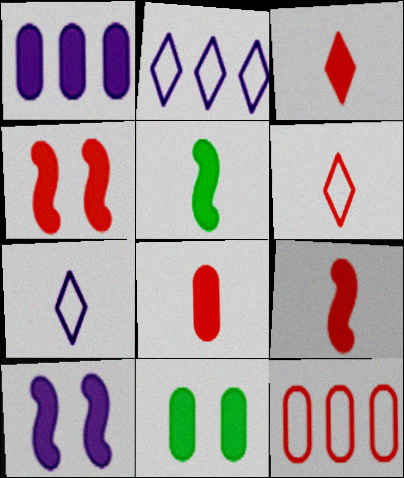[[1, 8, 11], 
[3, 8, 9]]